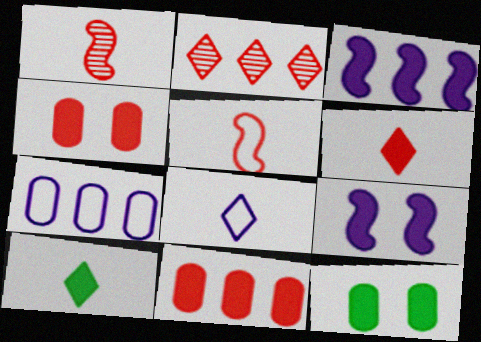[[2, 4, 5], 
[3, 4, 10], 
[3, 6, 12], 
[9, 10, 11]]